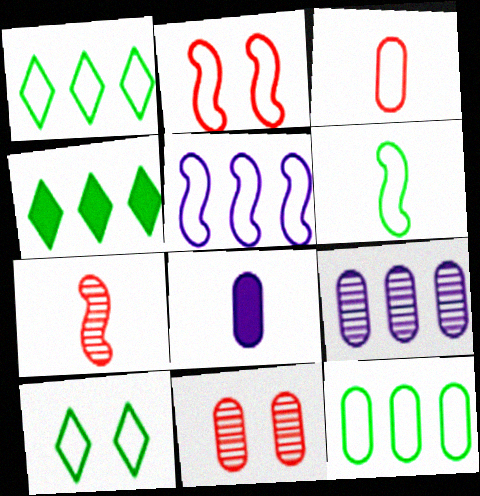[[2, 5, 6], 
[3, 5, 10], 
[6, 10, 12], 
[8, 11, 12]]